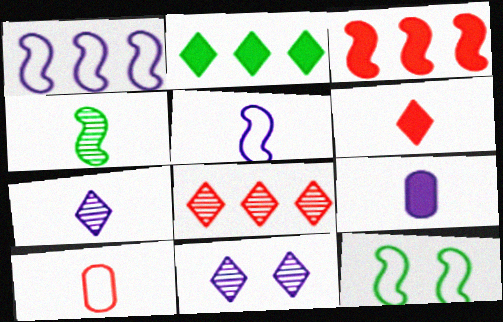[[1, 9, 11], 
[5, 7, 9], 
[8, 9, 12]]